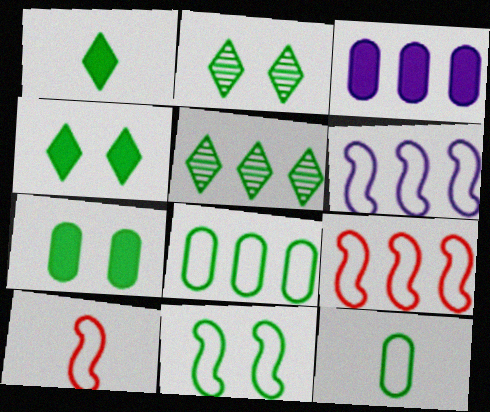[[2, 3, 10], 
[2, 7, 11], 
[3, 5, 9], 
[6, 10, 11]]